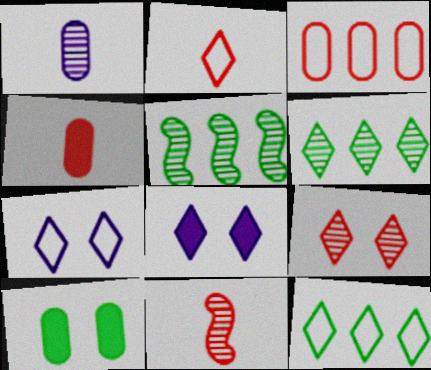[[1, 3, 10], 
[1, 5, 9], 
[2, 4, 11], 
[2, 6, 8], 
[2, 7, 12], 
[4, 5, 7]]